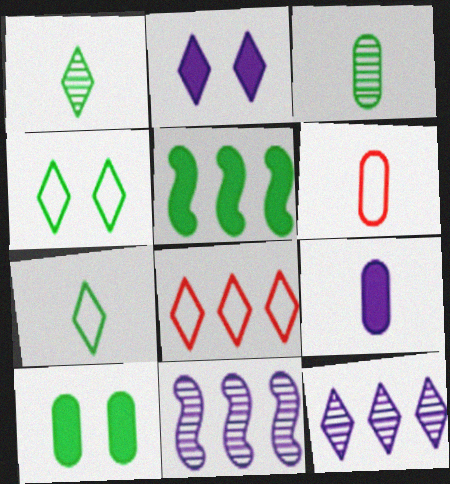[[1, 2, 8], 
[3, 4, 5], 
[3, 6, 9]]